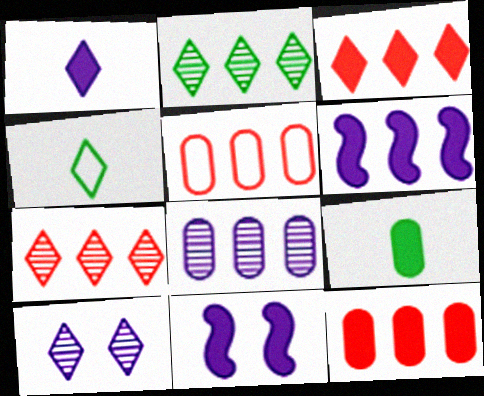[[2, 5, 6], 
[3, 4, 10], 
[3, 9, 11]]